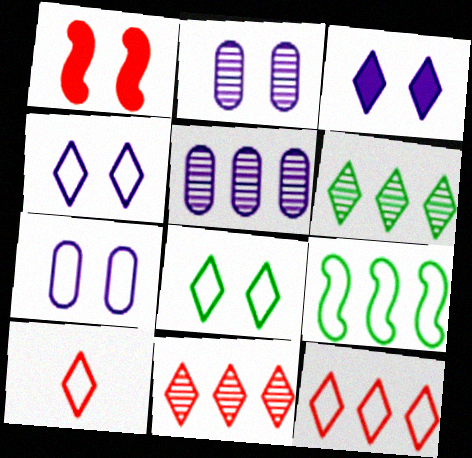[[1, 2, 8], 
[3, 6, 10], 
[7, 9, 10]]